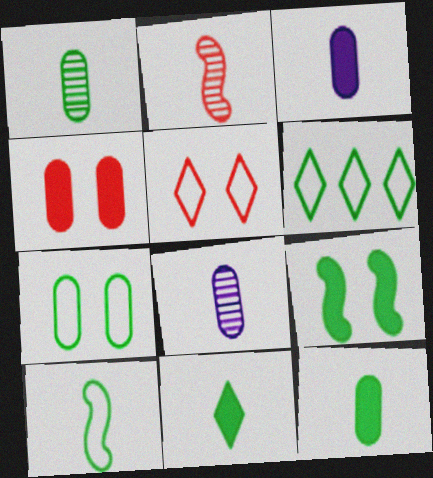[[1, 6, 9], 
[1, 10, 11], 
[6, 7, 10]]